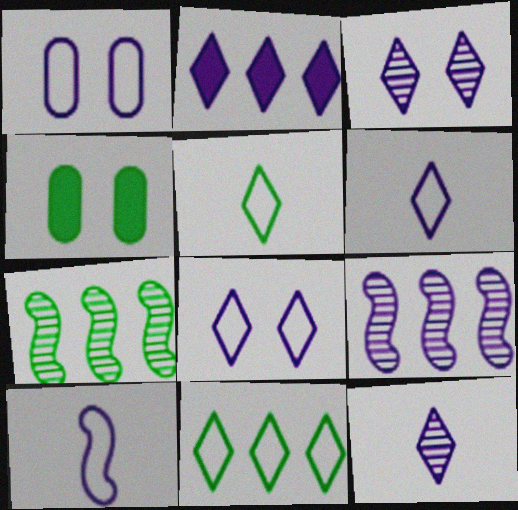[[2, 3, 6], 
[2, 8, 12], 
[4, 5, 7]]